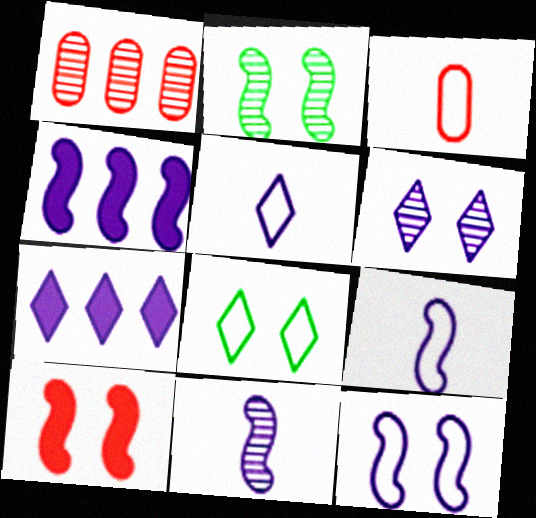[[2, 3, 7], 
[2, 10, 12], 
[4, 11, 12], 
[5, 6, 7]]